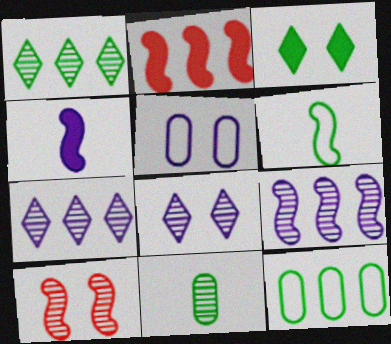[[2, 7, 12], 
[3, 5, 10], 
[4, 5, 7], 
[7, 10, 11]]